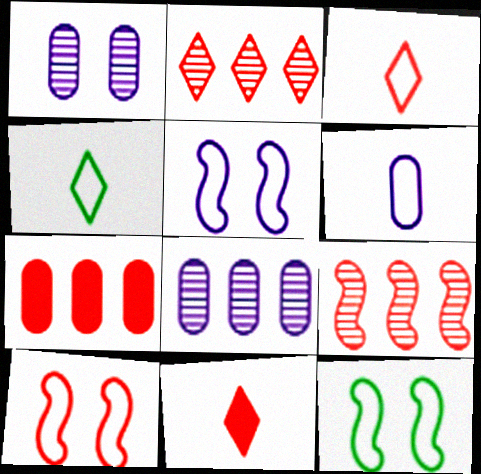[[5, 10, 12], 
[8, 11, 12]]